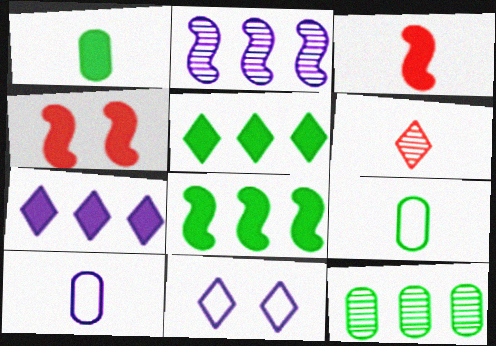[[1, 4, 7], 
[3, 11, 12], 
[5, 6, 11]]